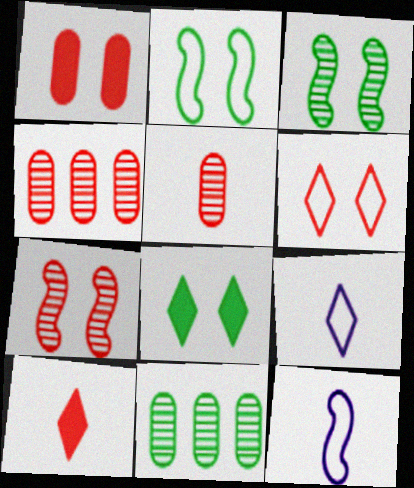[[1, 6, 7], 
[4, 8, 12]]